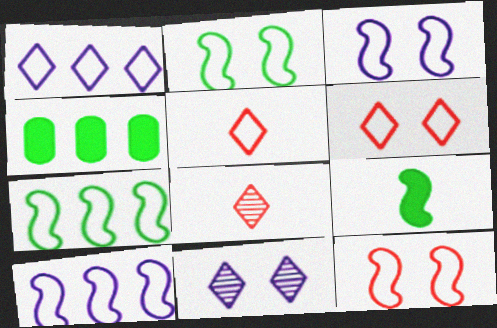[[2, 3, 12], 
[3, 4, 8]]